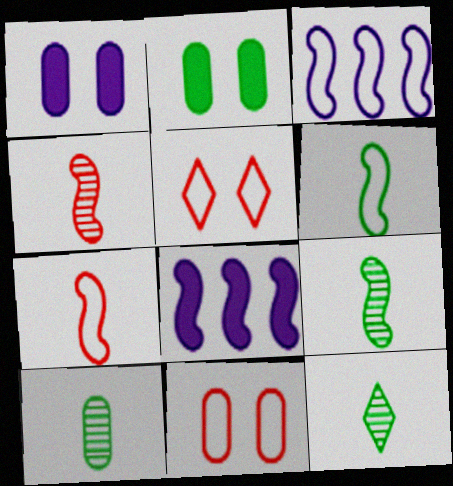[[5, 8, 10], 
[8, 11, 12], 
[9, 10, 12]]